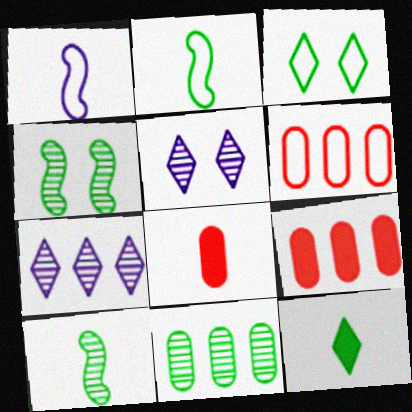[[1, 3, 6], 
[2, 5, 9]]